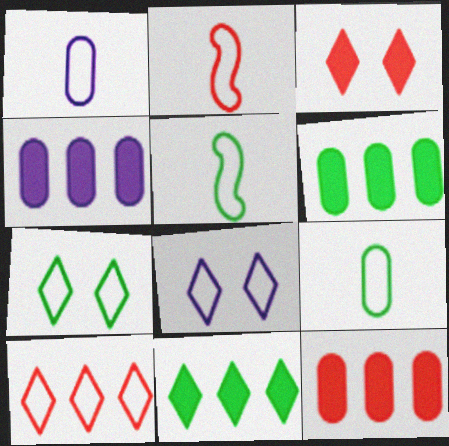[[4, 6, 12]]